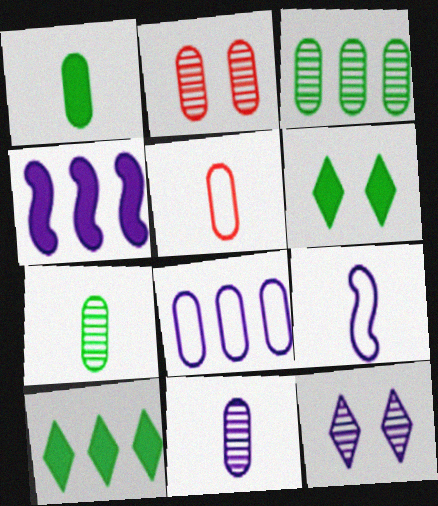[[1, 2, 8], 
[1, 5, 11], 
[2, 3, 11], 
[2, 9, 10]]